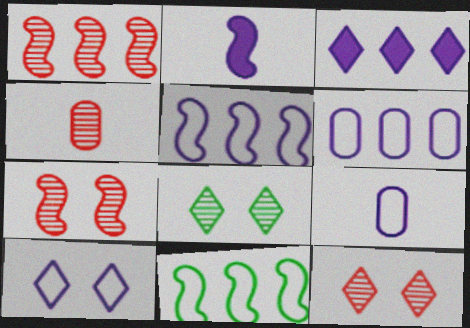[[1, 4, 12], 
[2, 7, 11], 
[5, 9, 10]]